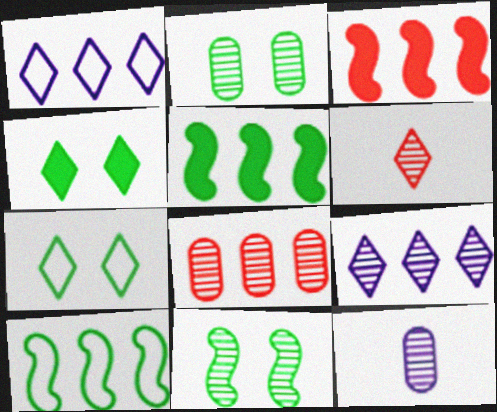[[1, 4, 6], 
[1, 5, 8], 
[2, 8, 12], 
[3, 7, 12]]